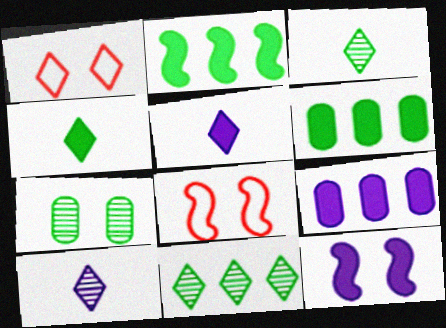[[1, 5, 11], 
[1, 7, 12], 
[3, 8, 9], 
[5, 9, 12], 
[6, 8, 10]]